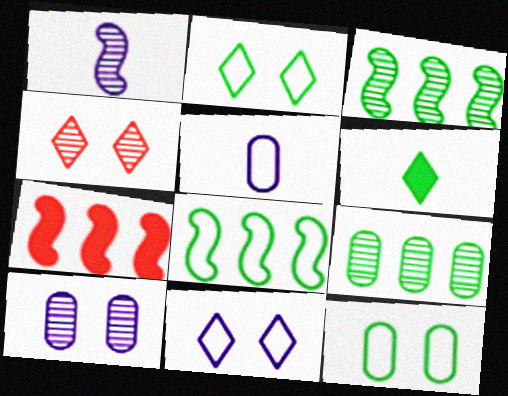[[1, 4, 9], 
[3, 6, 12]]